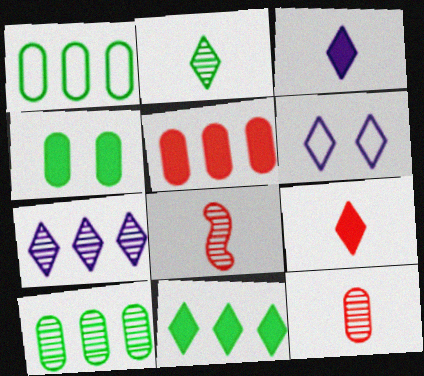[[3, 6, 7]]